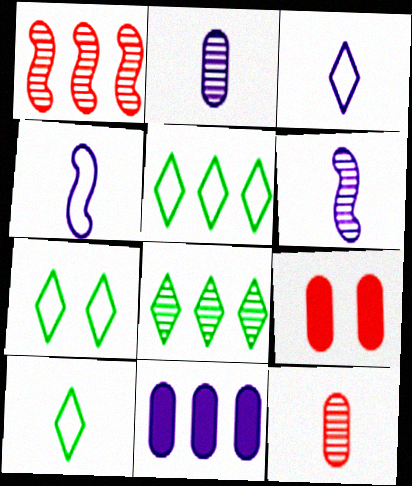[[1, 5, 11], 
[4, 8, 9], 
[5, 6, 9], 
[5, 7, 10]]